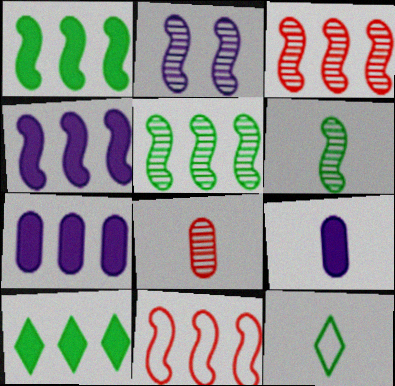[[2, 3, 6], 
[4, 5, 11]]